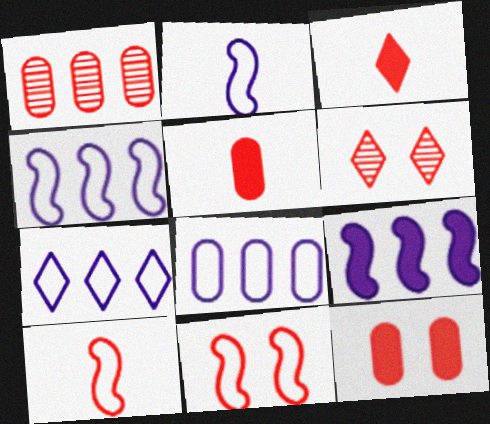[[1, 3, 11], 
[4, 7, 8], 
[6, 11, 12]]